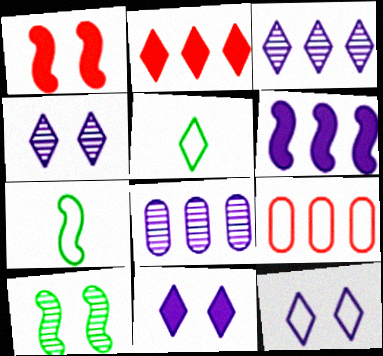[[1, 5, 8], 
[2, 4, 5], 
[4, 11, 12], 
[7, 9, 12]]